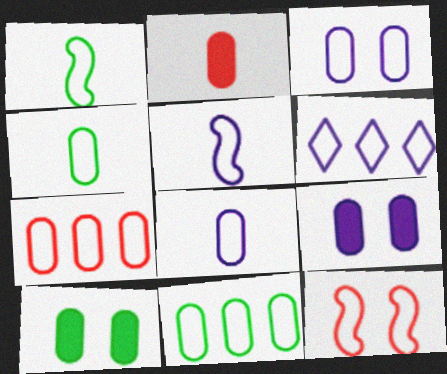[[3, 4, 7], 
[3, 5, 6], 
[4, 6, 12]]